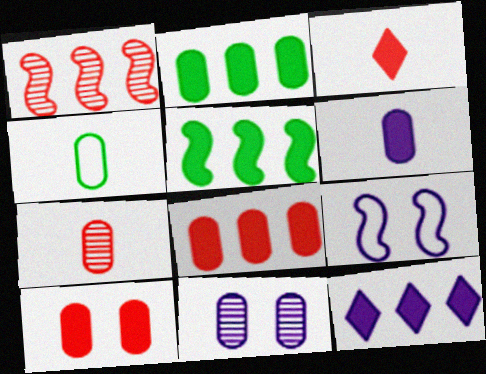[[2, 6, 10], 
[4, 6, 7], 
[4, 8, 11], 
[5, 8, 12]]